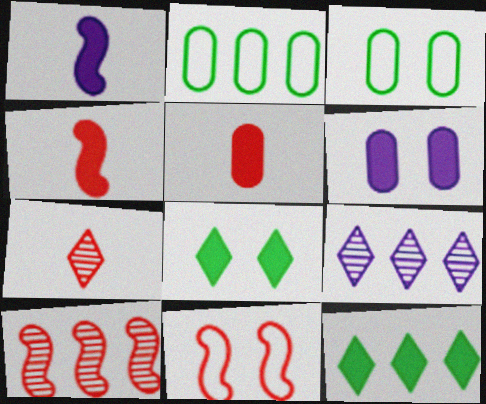[[3, 4, 9], 
[4, 6, 12], 
[4, 10, 11]]